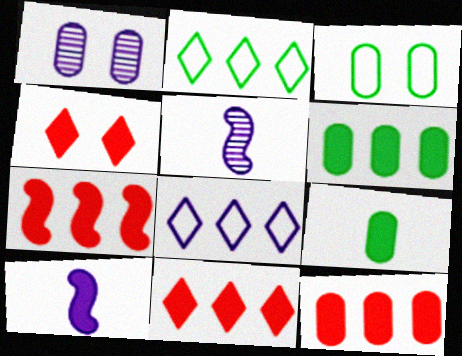[[1, 8, 10], 
[3, 5, 11], 
[4, 6, 10], 
[7, 11, 12]]